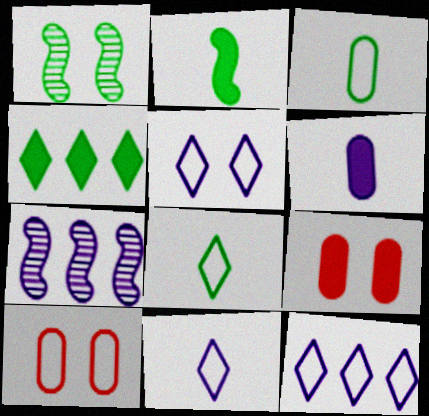[[1, 3, 4], 
[1, 5, 9], 
[5, 6, 7], 
[5, 11, 12], 
[7, 8, 9]]